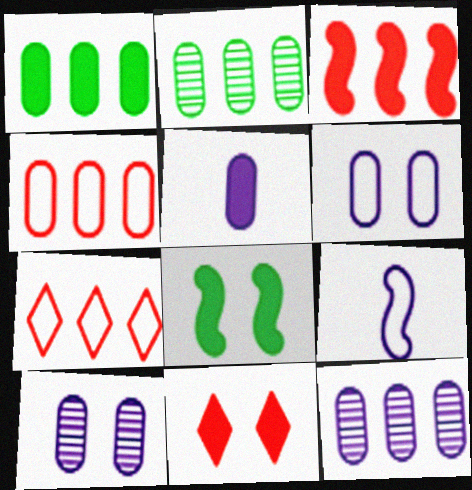[[1, 4, 12], 
[2, 9, 11], 
[5, 6, 12]]